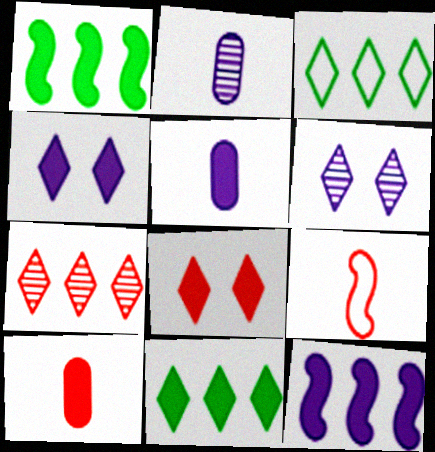[[1, 4, 10], 
[1, 5, 8], 
[4, 5, 12]]